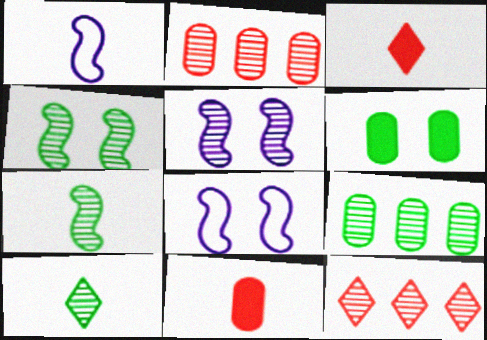[[1, 6, 12], 
[1, 10, 11], 
[2, 5, 10], 
[3, 8, 9], 
[4, 9, 10]]